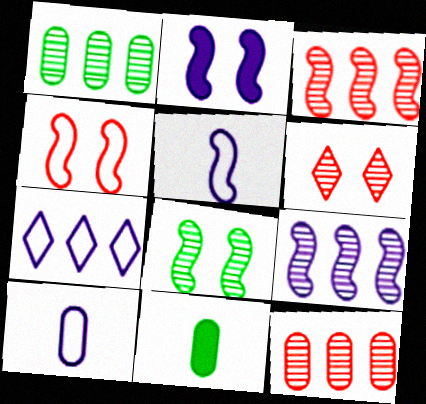[[2, 4, 8], 
[2, 5, 9]]